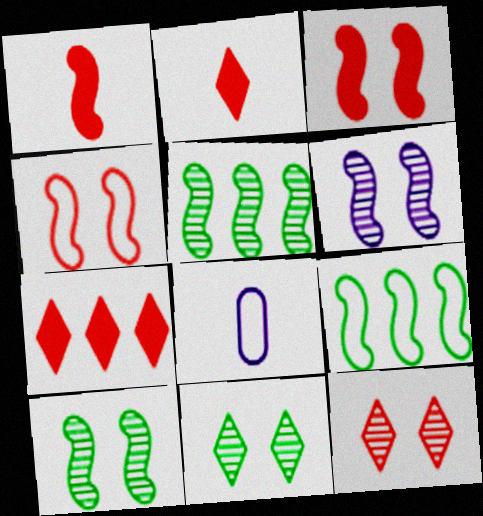[[1, 6, 9], 
[7, 8, 10]]